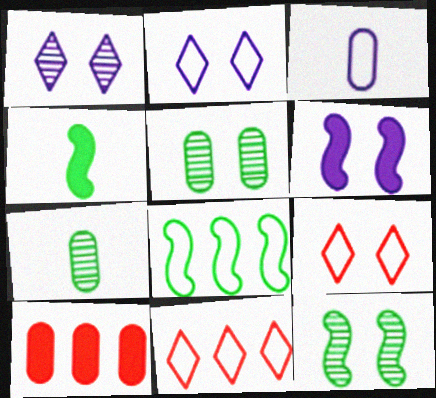[[3, 5, 10], 
[3, 8, 9], 
[4, 8, 12], 
[5, 6, 9], 
[6, 7, 11]]